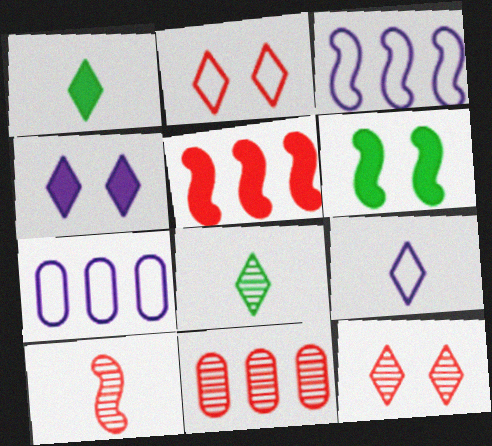[[3, 6, 10], 
[6, 9, 11], 
[10, 11, 12]]